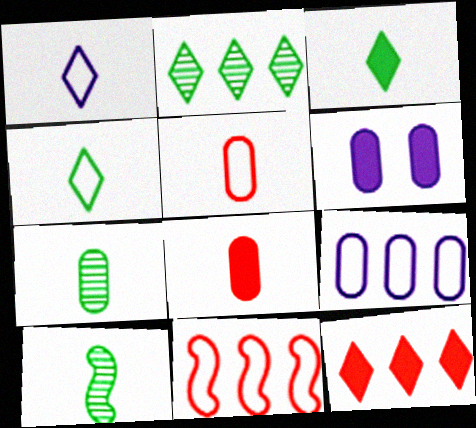[[1, 8, 10]]